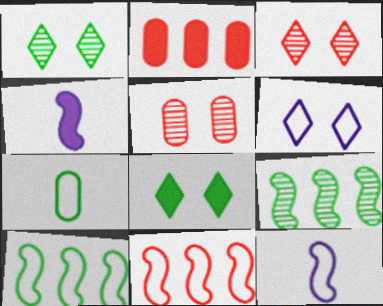[[1, 2, 12], 
[2, 4, 8], 
[3, 6, 8], 
[6, 7, 11], 
[7, 8, 9]]